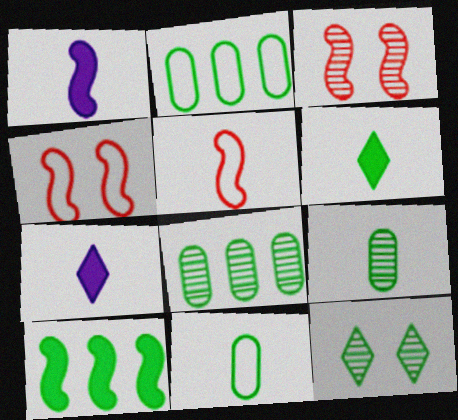[[2, 3, 7], 
[4, 7, 8], 
[5, 7, 9], 
[10, 11, 12]]